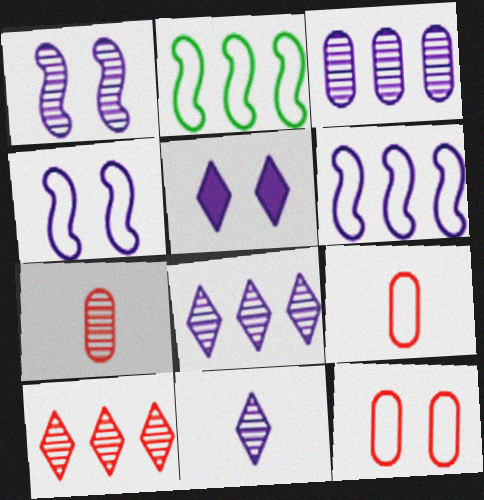[[1, 3, 11], 
[2, 5, 7]]